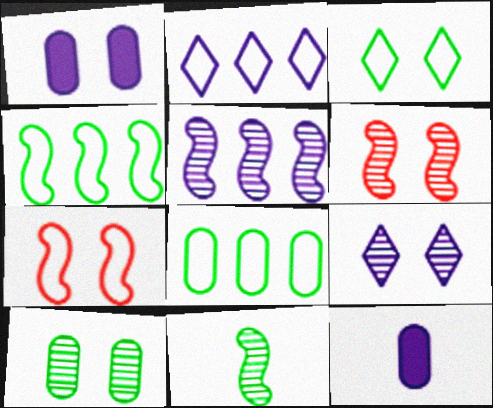[[1, 3, 6], 
[5, 6, 11], 
[6, 9, 10]]